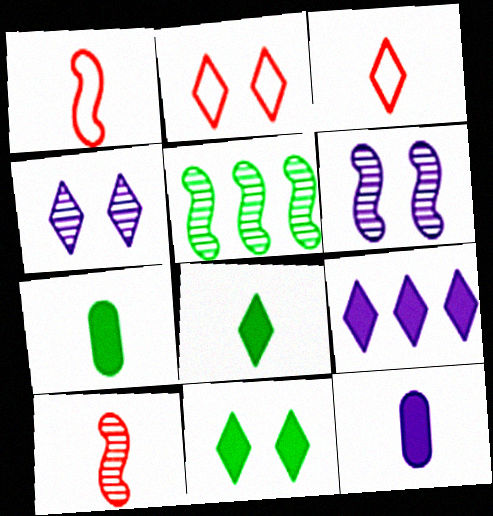[[2, 4, 11], 
[2, 5, 12], 
[5, 6, 10]]